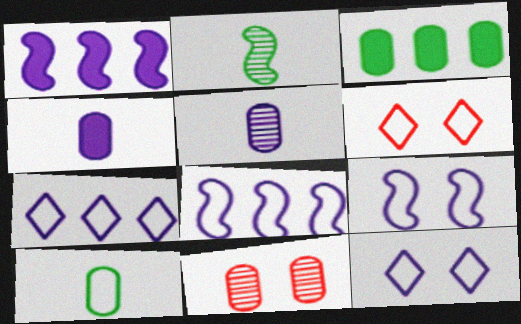[[1, 5, 12], 
[6, 8, 10]]